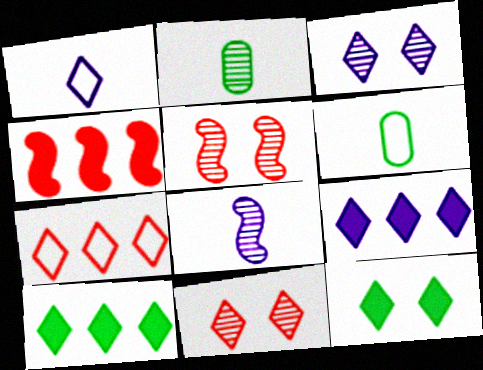[[1, 3, 9], 
[1, 10, 11], 
[3, 4, 6], 
[5, 6, 9]]